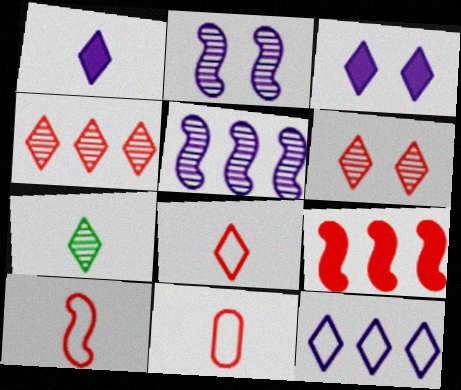[[1, 7, 8], 
[6, 9, 11], 
[8, 10, 11]]